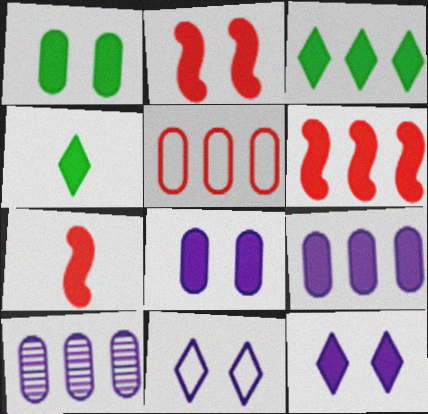[[1, 2, 12], 
[2, 4, 9], 
[2, 6, 7], 
[3, 6, 9], 
[3, 7, 8], 
[4, 6, 8]]